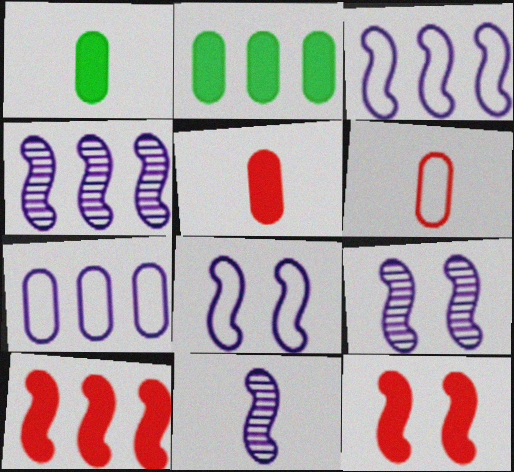[[4, 9, 11]]